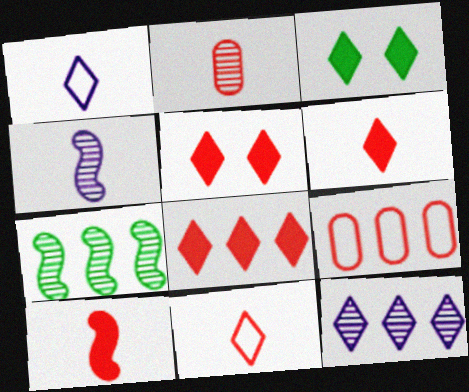[[2, 10, 11], 
[3, 4, 9], 
[3, 11, 12], 
[5, 6, 8]]